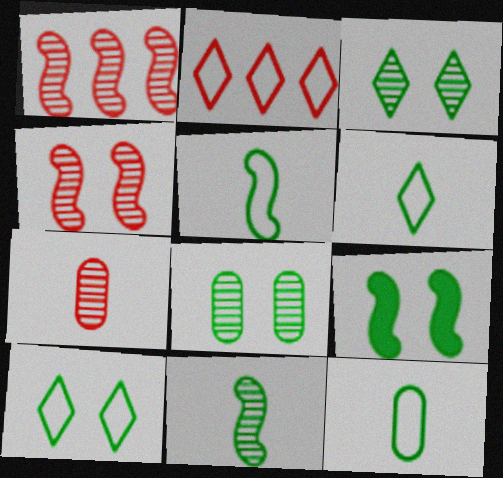[[5, 6, 12], 
[8, 9, 10]]